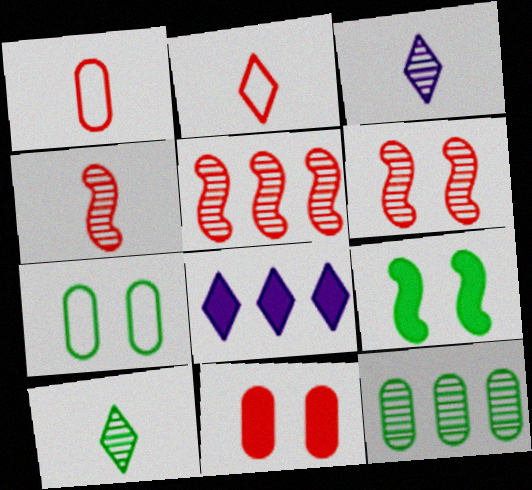[[2, 5, 11], 
[3, 6, 12], 
[4, 5, 6], 
[4, 7, 8]]